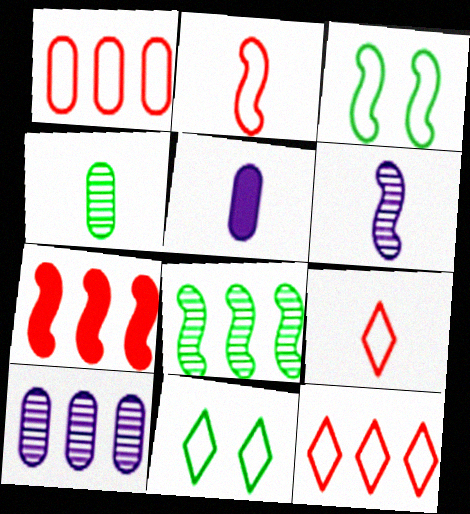[[3, 6, 7]]